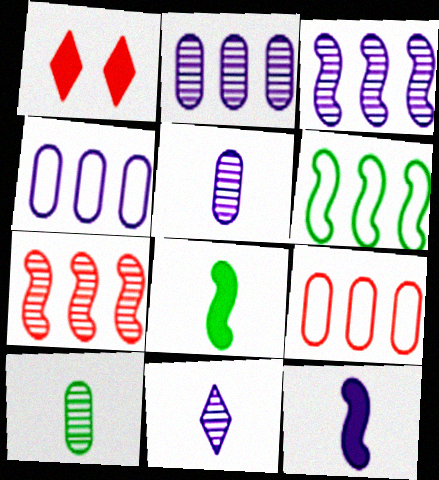[[1, 5, 6]]